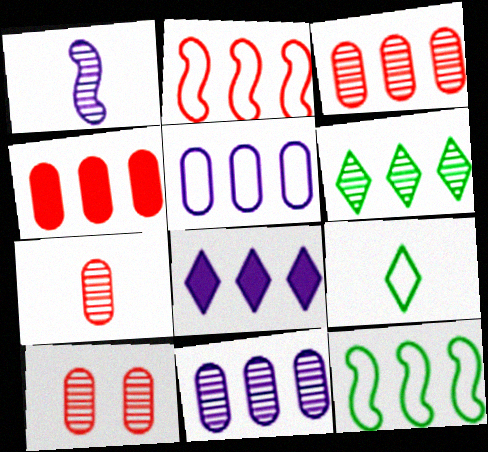[[1, 6, 10], 
[3, 7, 10], 
[3, 8, 12]]